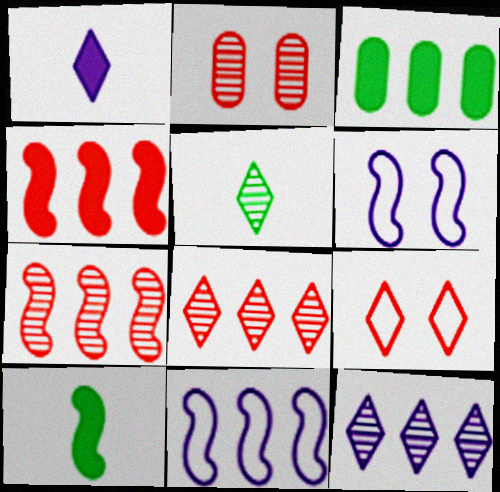[[3, 8, 11], 
[6, 7, 10]]